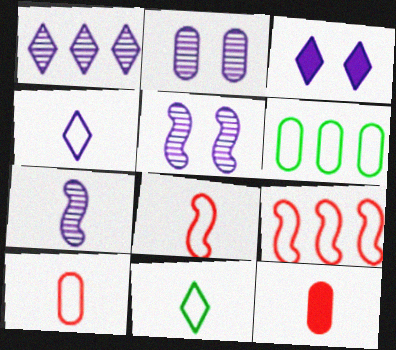[[1, 2, 7], 
[1, 3, 4], 
[2, 6, 12], 
[7, 11, 12]]